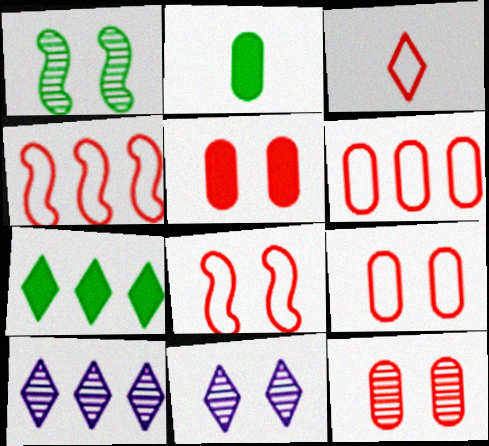[[1, 11, 12], 
[2, 4, 11], 
[2, 8, 10], 
[3, 4, 9], 
[3, 6, 8], 
[3, 7, 11], 
[5, 9, 12]]